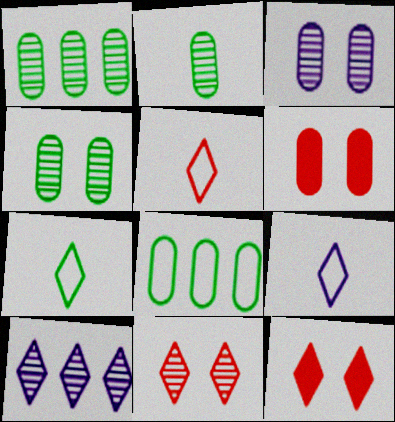[[1, 2, 4], 
[5, 7, 9], 
[7, 10, 12]]